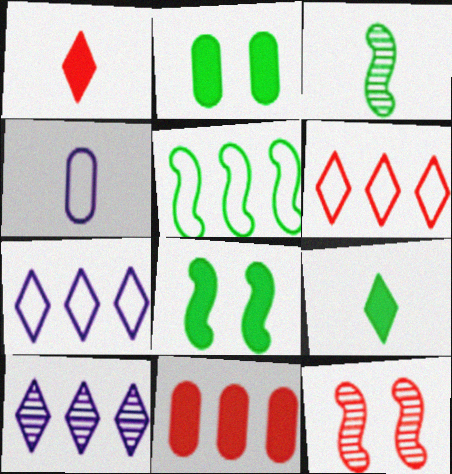[[1, 3, 4], 
[3, 5, 8], 
[5, 10, 11]]